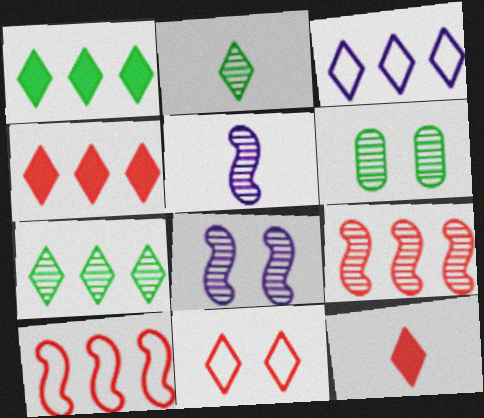[[3, 4, 7]]